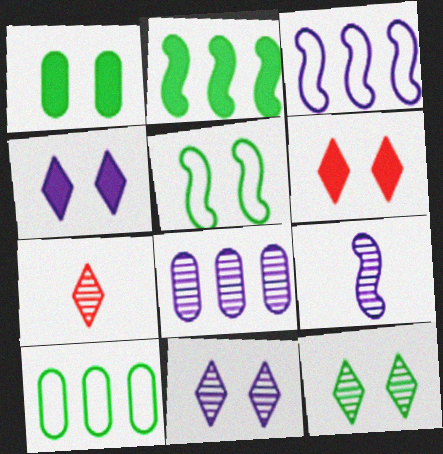[[1, 3, 7], 
[1, 5, 12], 
[6, 9, 10], 
[8, 9, 11]]